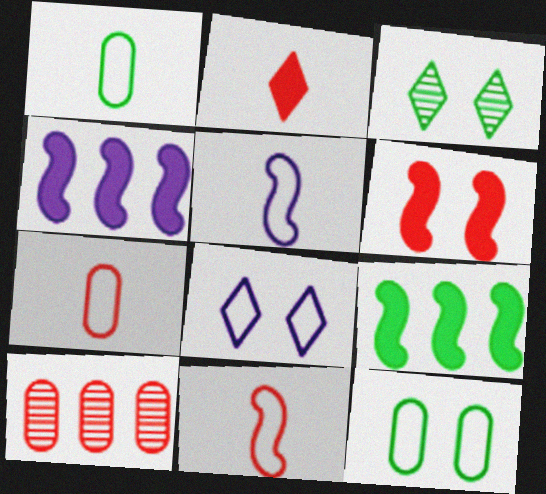[[1, 3, 9], 
[3, 4, 7]]